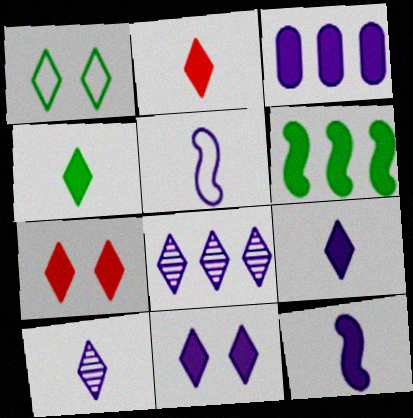[[1, 2, 8], 
[2, 4, 9], 
[3, 11, 12]]